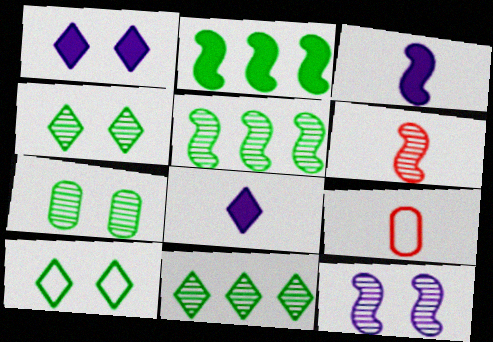[[1, 5, 9], 
[5, 6, 12]]